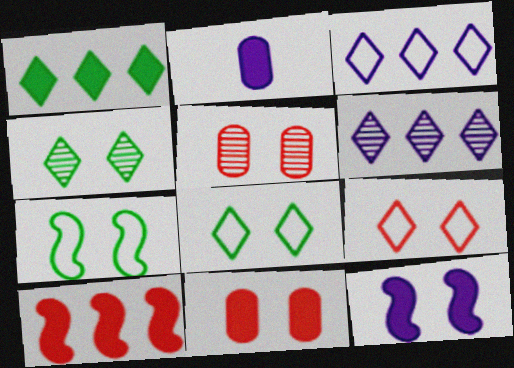[[5, 8, 12]]